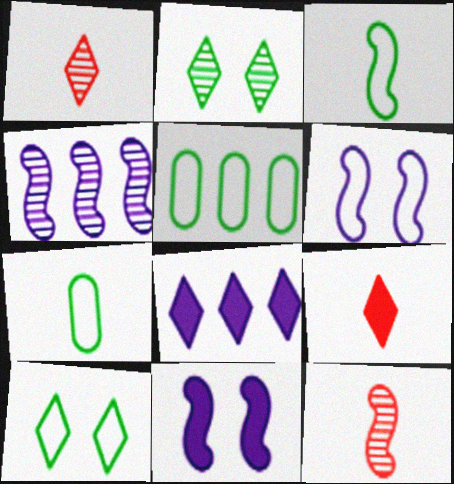[[1, 5, 11], 
[1, 8, 10], 
[3, 5, 10]]